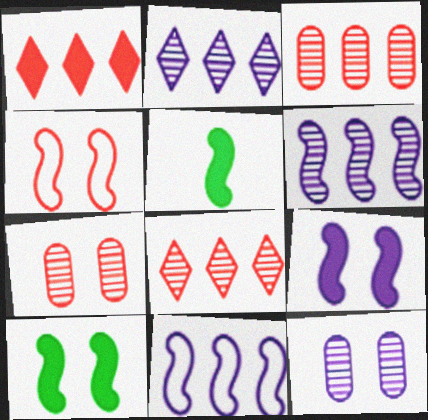[[4, 5, 6]]